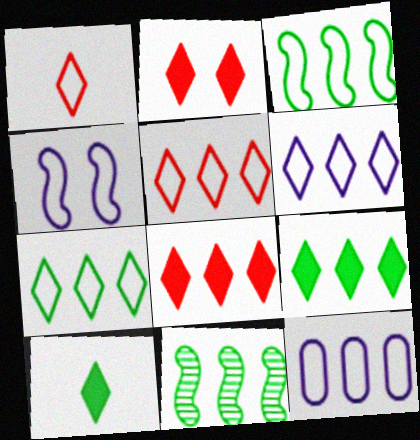[[3, 5, 12], 
[5, 6, 7], 
[8, 11, 12]]